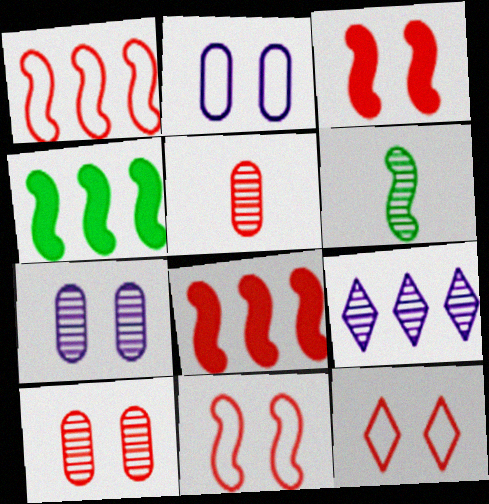[[3, 10, 12], 
[5, 8, 12], 
[6, 9, 10]]